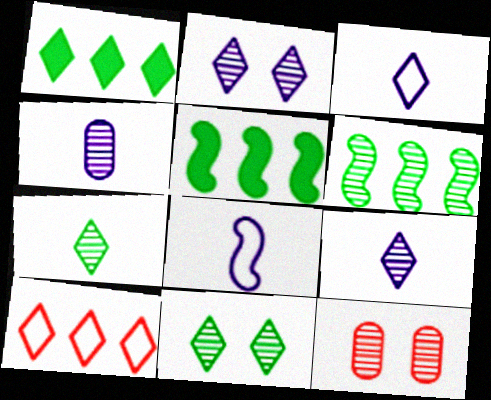[[1, 8, 12], 
[3, 5, 12], 
[6, 9, 12]]